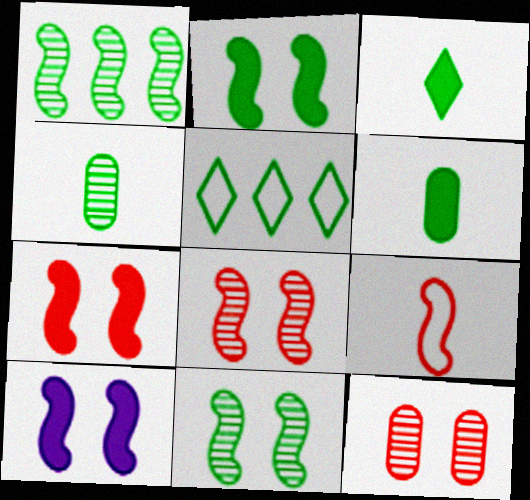[[1, 9, 10], 
[2, 4, 5], 
[2, 7, 10], 
[5, 6, 11]]